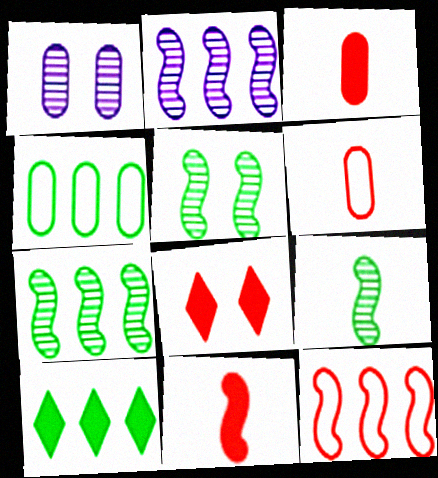[[1, 3, 4], 
[4, 7, 10], 
[5, 7, 9]]